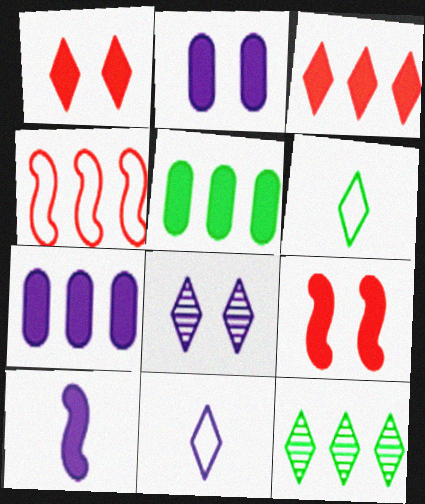[[1, 5, 10], 
[1, 11, 12], 
[3, 6, 8], 
[4, 7, 12]]